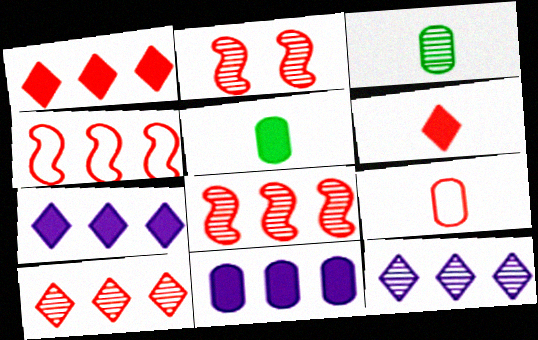[[1, 2, 9], 
[2, 3, 12]]